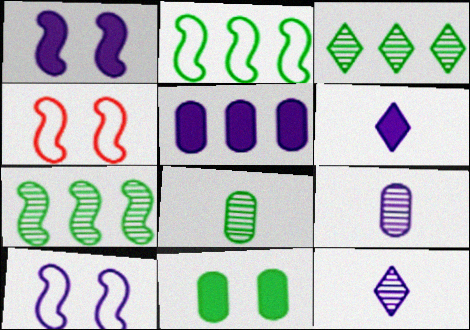[[1, 5, 6], 
[5, 10, 12]]